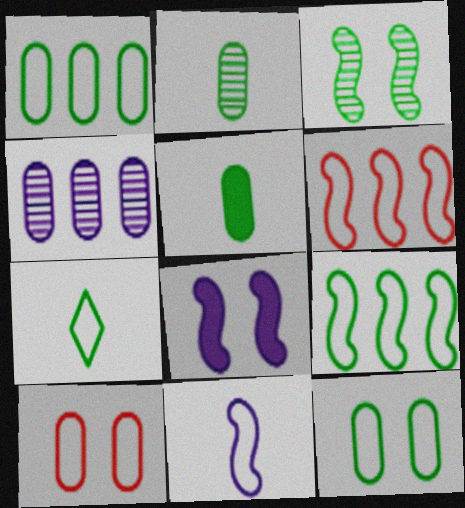[[4, 5, 10], 
[7, 9, 12]]